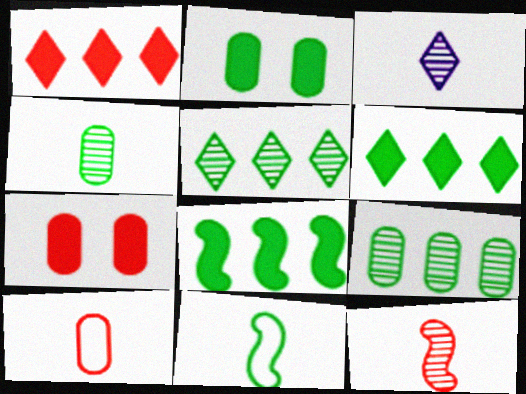[[2, 5, 11], 
[3, 4, 12]]